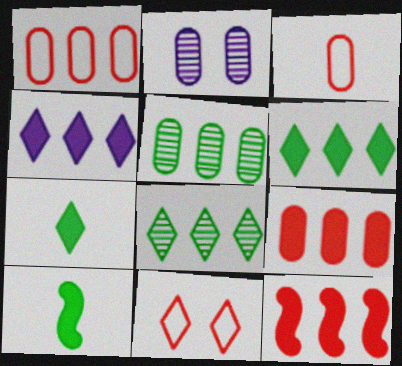[]